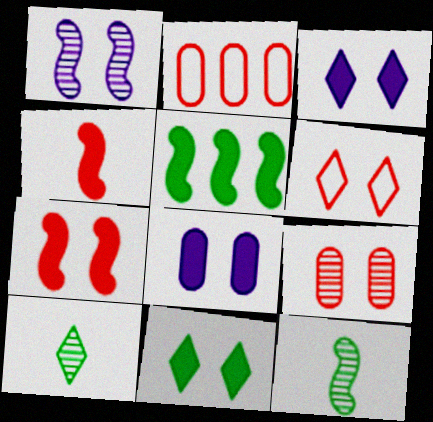[[2, 3, 12], 
[6, 7, 9], 
[7, 8, 11]]